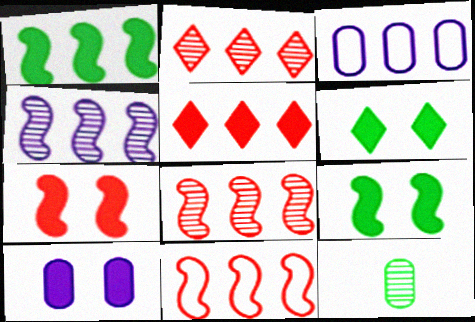[[1, 2, 3], 
[1, 4, 11], 
[6, 7, 10]]